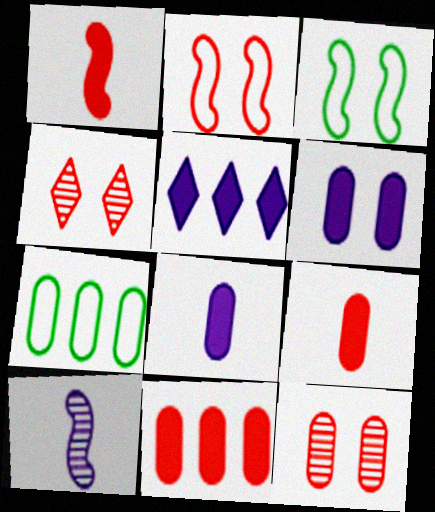[[3, 4, 6], 
[7, 8, 12]]